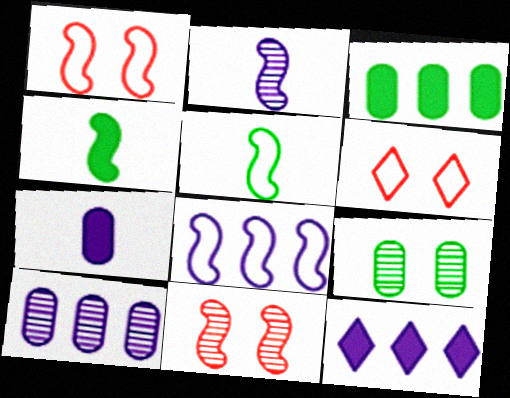[[1, 5, 8], 
[2, 3, 6], 
[4, 6, 10], 
[4, 8, 11], 
[8, 10, 12]]